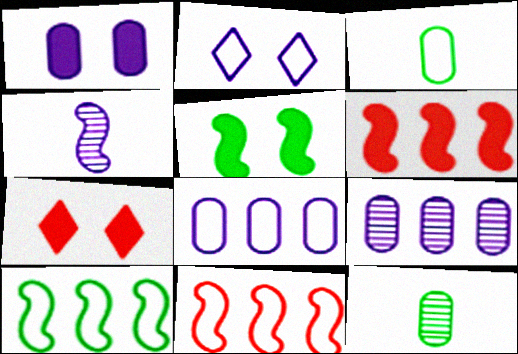[[1, 5, 7], 
[2, 3, 11], 
[2, 6, 12], 
[4, 5, 11]]